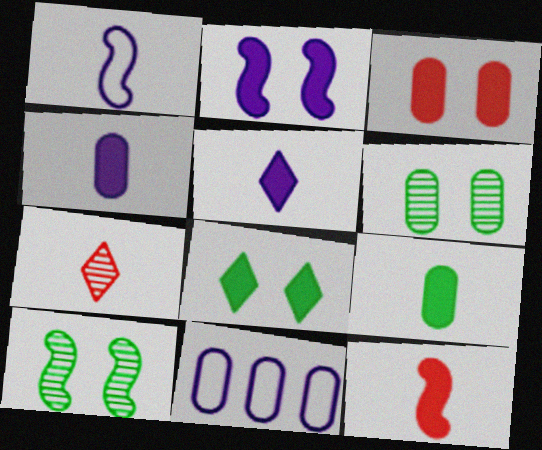[[1, 7, 9], 
[2, 3, 8], 
[5, 9, 12]]